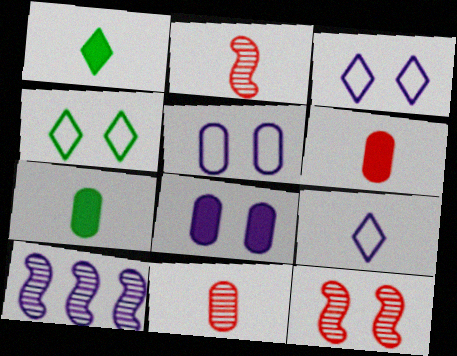[[2, 7, 9], 
[4, 6, 10], 
[4, 8, 12], 
[8, 9, 10]]